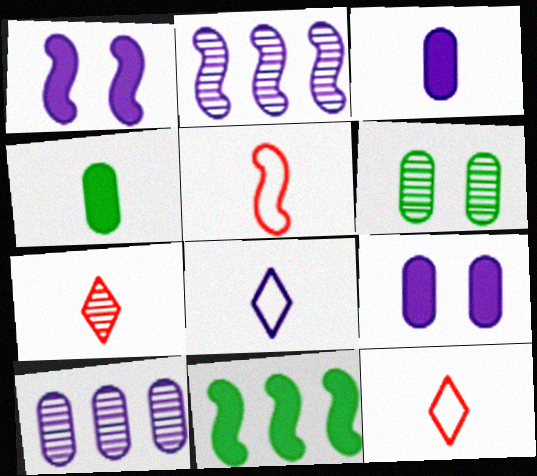[[1, 8, 10], 
[2, 6, 7], 
[2, 8, 9]]